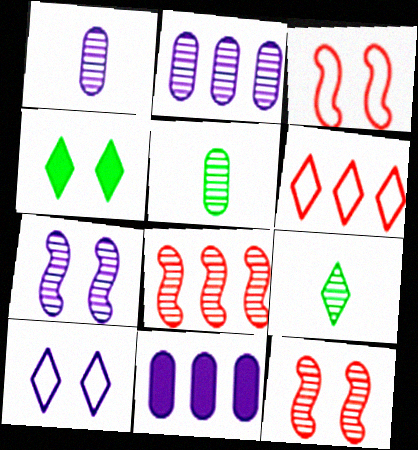[[2, 9, 12], 
[3, 9, 11]]